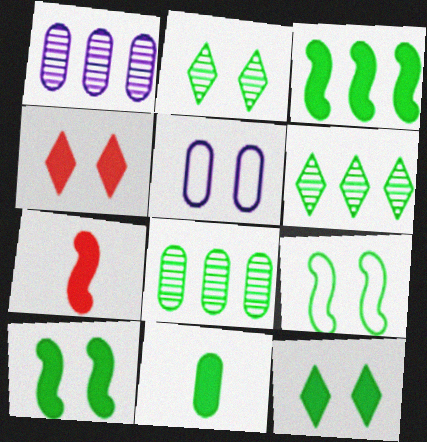[[3, 11, 12], 
[5, 6, 7], 
[6, 9, 11]]